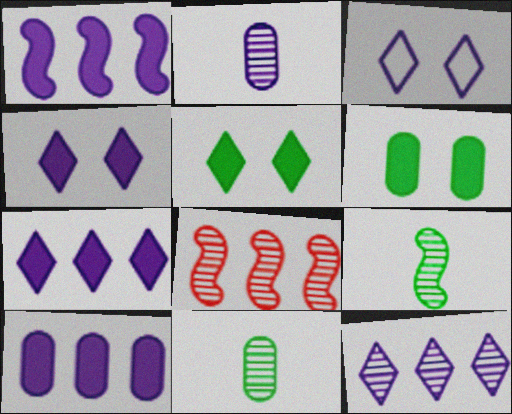[[1, 2, 3], 
[1, 7, 10]]